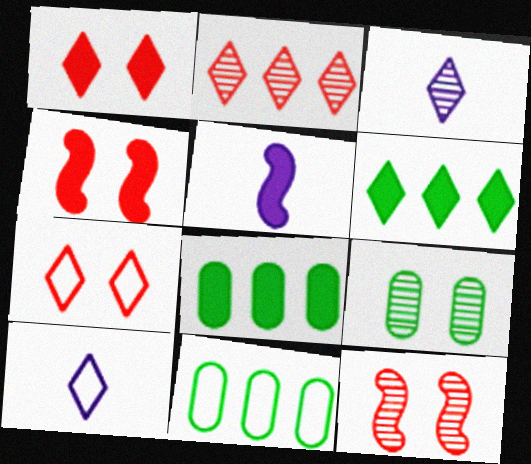[[1, 5, 8], 
[3, 4, 11], 
[3, 6, 7], 
[8, 10, 12]]